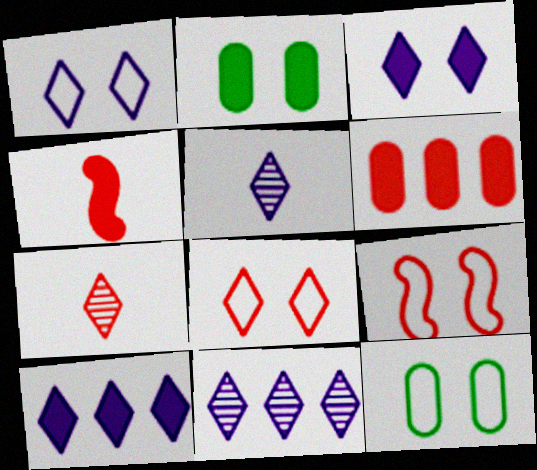[[1, 5, 10], 
[1, 9, 12], 
[2, 4, 10], 
[4, 11, 12], 
[6, 7, 9]]